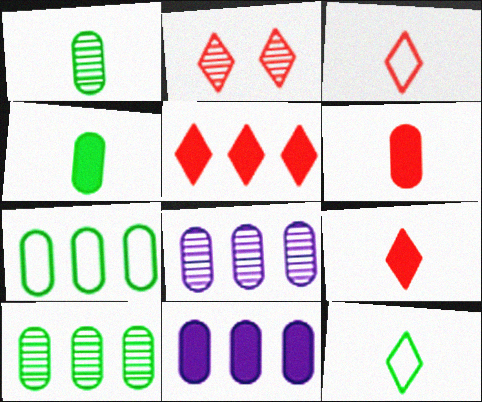[[2, 3, 5]]